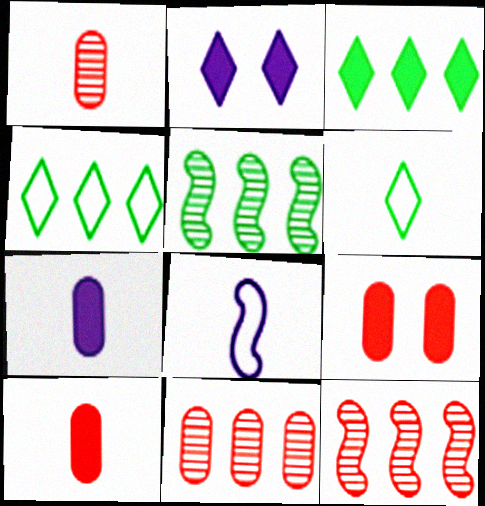[]